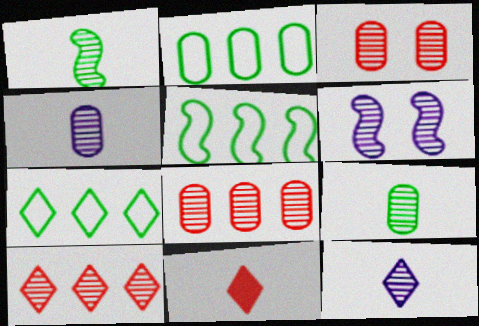[[2, 5, 7], 
[2, 6, 11], 
[6, 9, 10]]